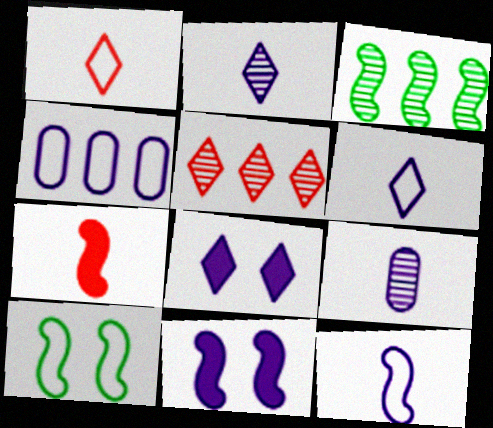[[1, 4, 10], 
[2, 4, 11]]